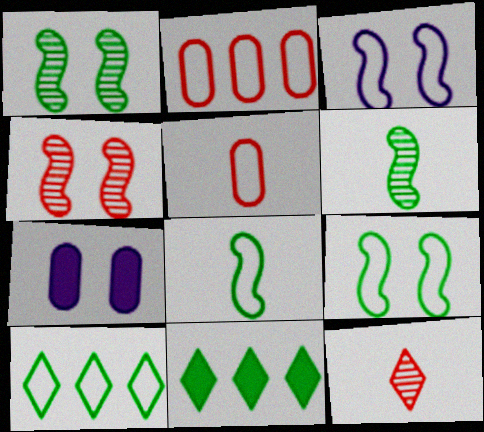[[3, 5, 10]]